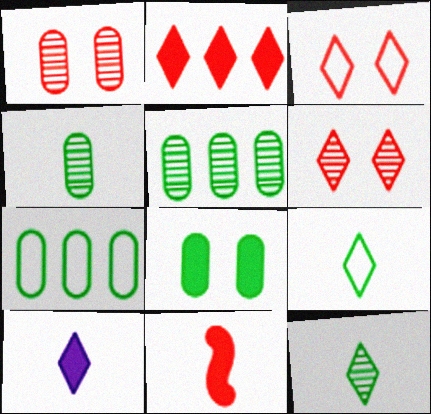[[4, 7, 8]]